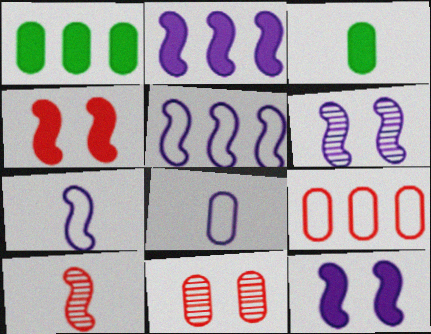[[1, 8, 11], 
[2, 6, 7]]